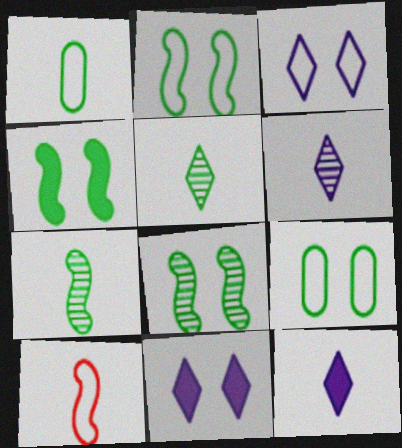[[2, 4, 8]]